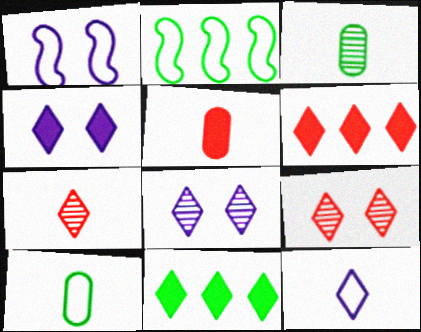[[1, 3, 6], 
[2, 5, 8], 
[9, 11, 12]]